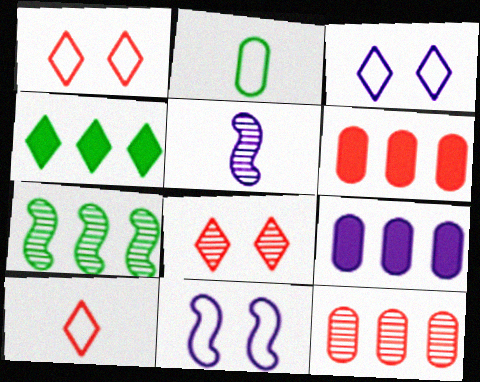[[3, 5, 9]]